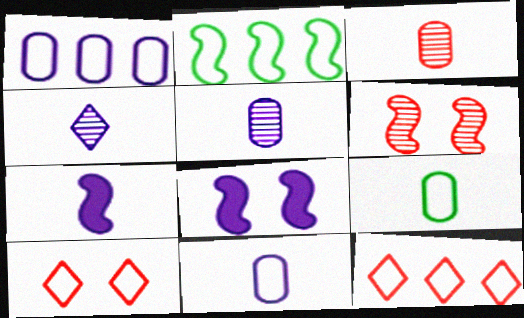[[1, 2, 12], 
[1, 4, 8], 
[2, 6, 7], 
[2, 10, 11], 
[4, 7, 11]]